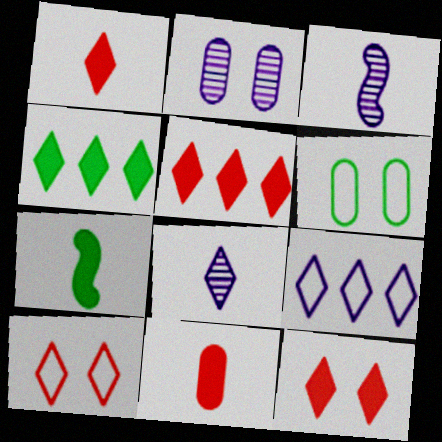[[1, 5, 12], 
[3, 5, 6], 
[4, 8, 10]]